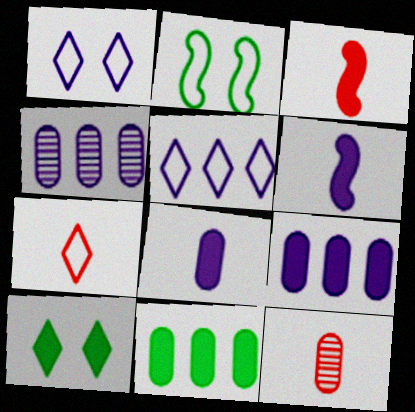[[1, 4, 6], 
[3, 7, 12], 
[3, 9, 10]]